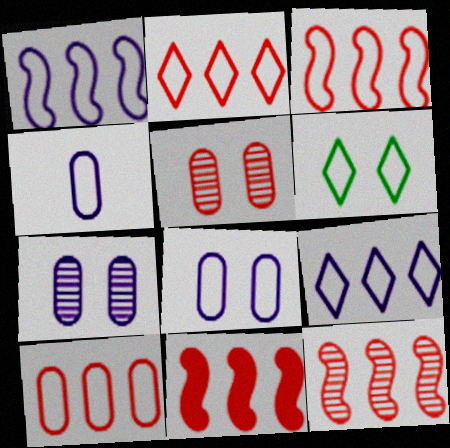[[2, 3, 10], 
[3, 4, 6], 
[3, 11, 12]]